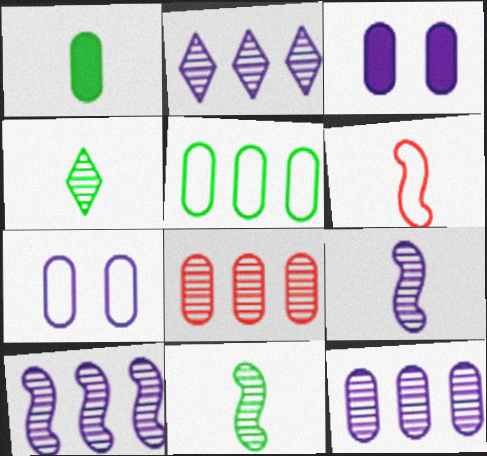[[1, 7, 8], 
[2, 10, 12]]